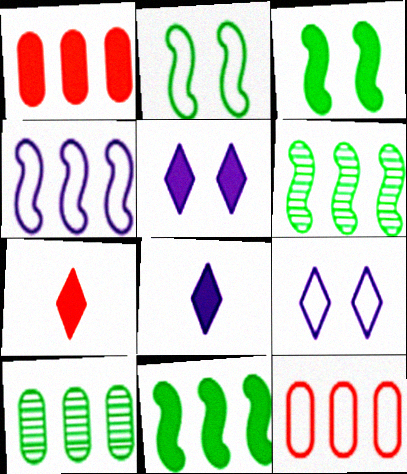[[1, 3, 8]]